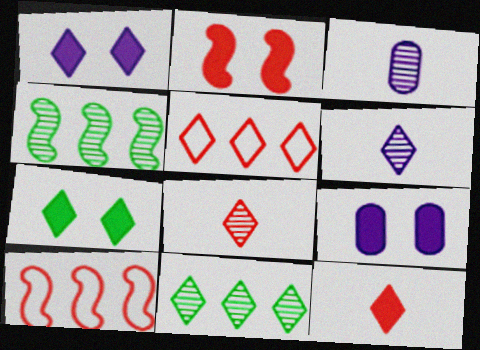[[2, 7, 9], 
[3, 7, 10], 
[5, 6, 7]]